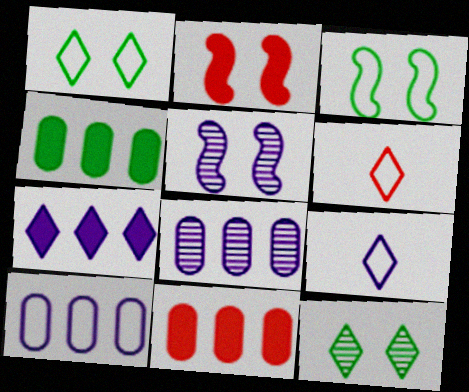[[2, 3, 5], 
[3, 6, 10], 
[4, 5, 6], 
[6, 7, 12]]